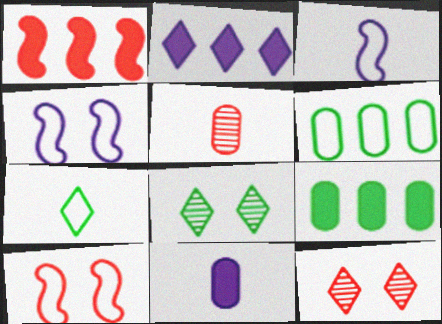[[1, 2, 9], 
[2, 7, 12], 
[3, 9, 12]]